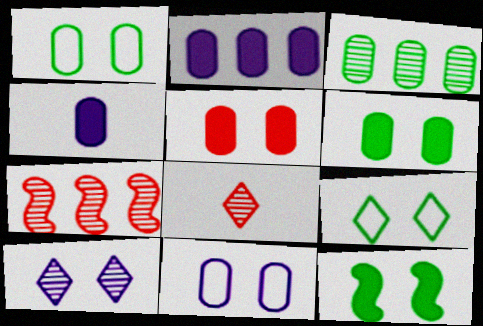[[4, 7, 9]]